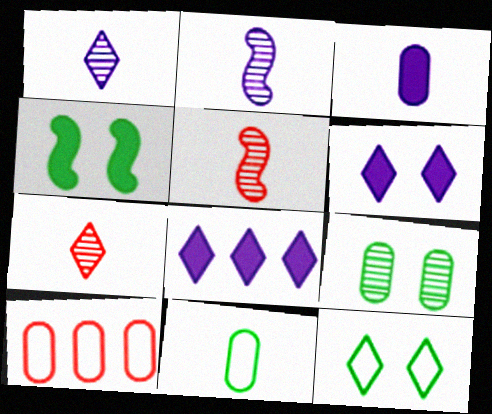[[1, 4, 10], 
[3, 9, 10], 
[4, 9, 12], 
[7, 8, 12]]